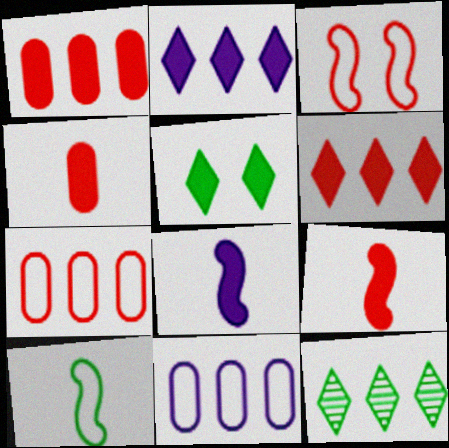[[1, 5, 8]]